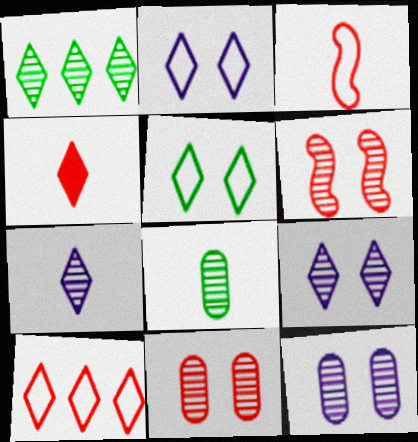[[1, 2, 4]]